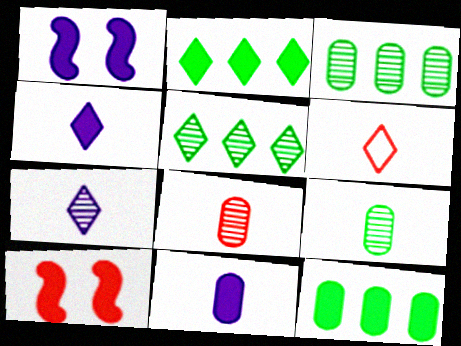[[1, 3, 6], 
[2, 10, 11], 
[4, 10, 12]]